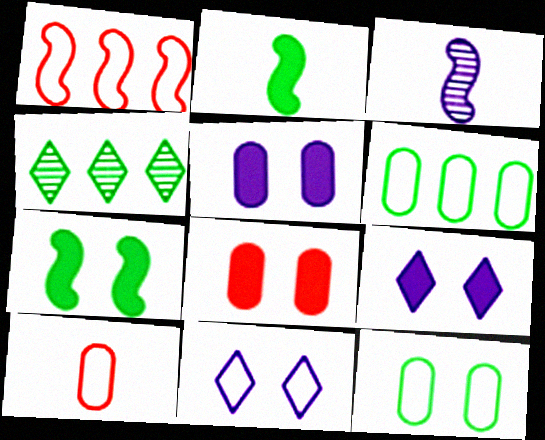[[1, 3, 7], 
[2, 4, 12], 
[7, 8, 9]]